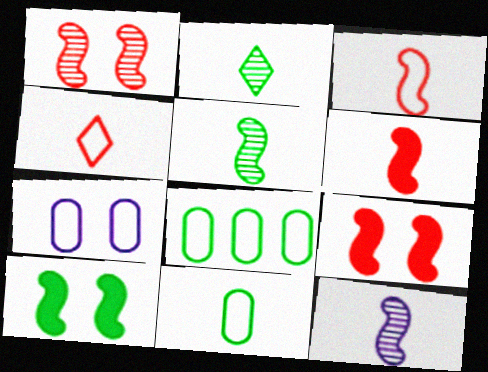[[2, 8, 10]]